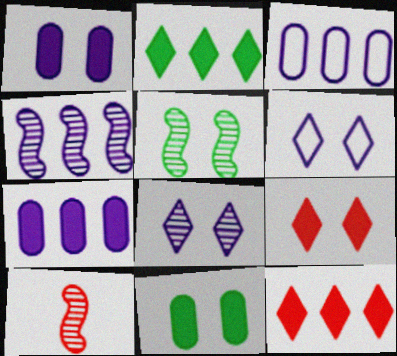[[4, 5, 10]]